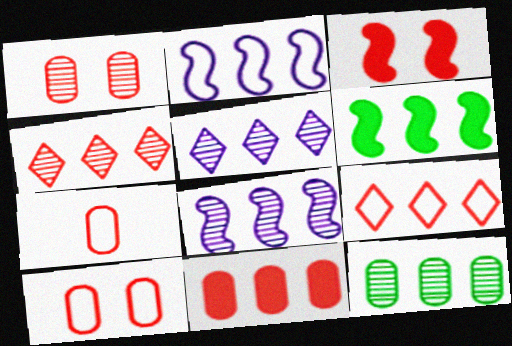[[1, 7, 11], 
[3, 4, 7], 
[4, 8, 12]]